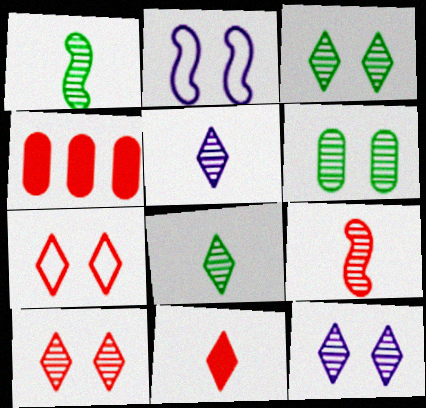[[2, 4, 8], 
[3, 10, 12], 
[4, 7, 9]]